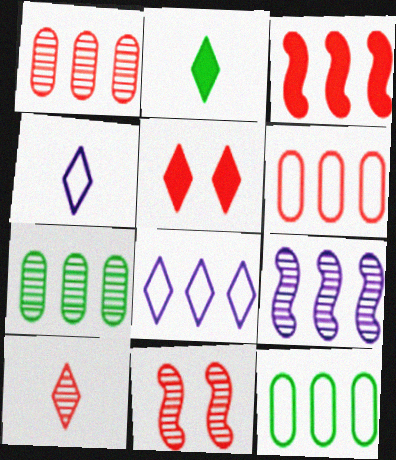[[1, 10, 11], 
[2, 4, 10], 
[3, 7, 8]]